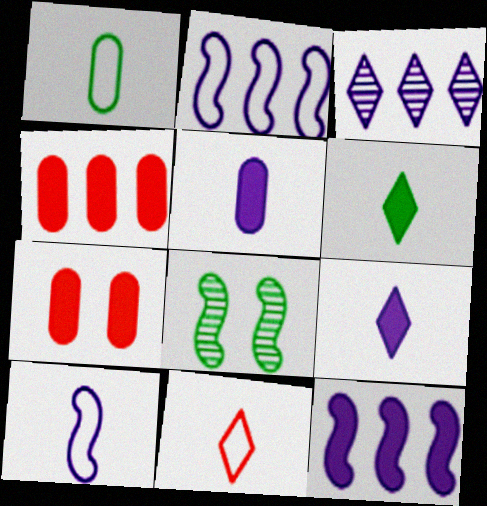[[1, 10, 11], 
[6, 7, 12]]